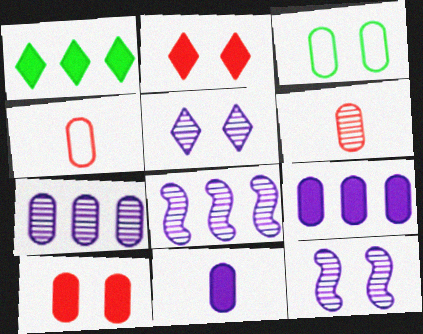[[1, 4, 12], 
[2, 3, 12], 
[3, 6, 9]]